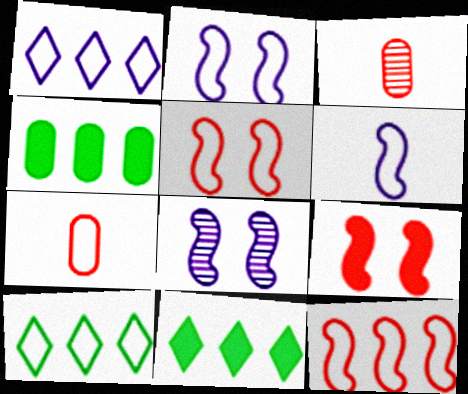[[2, 3, 11], 
[2, 7, 10], 
[7, 8, 11]]